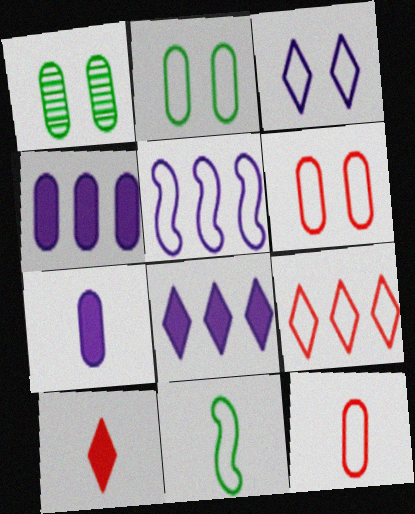[[1, 4, 12], 
[1, 5, 10]]